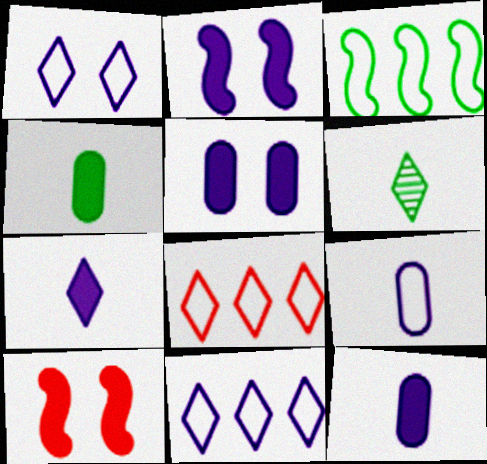[]